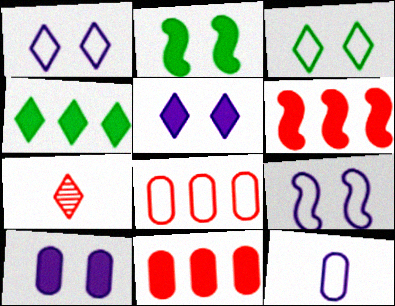[[1, 4, 7]]